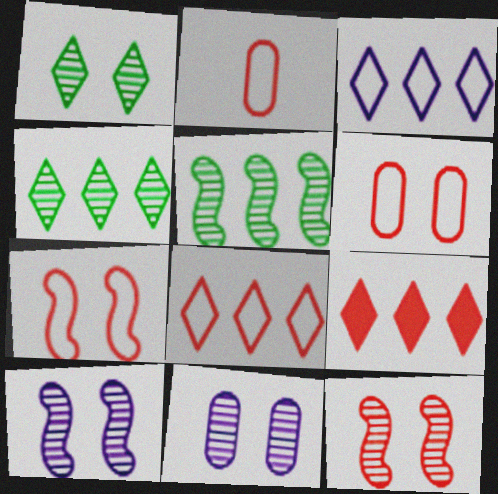[[1, 11, 12], 
[2, 7, 8], 
[2, 9, 12], 
[3, 4, 9]]